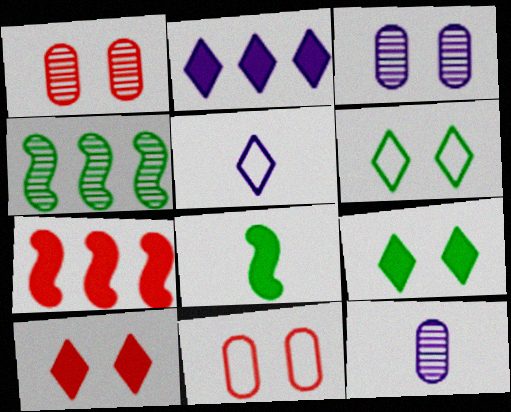[[6, 7, 12]]